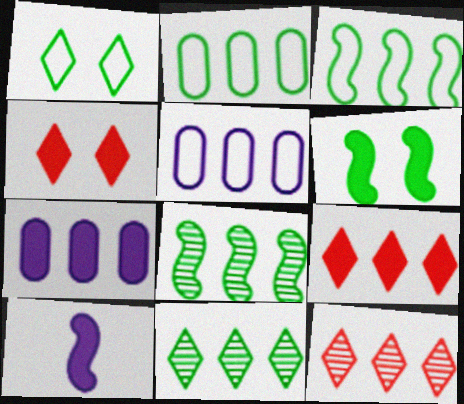[[3, 7, 12], 
[5, 8, 9]]